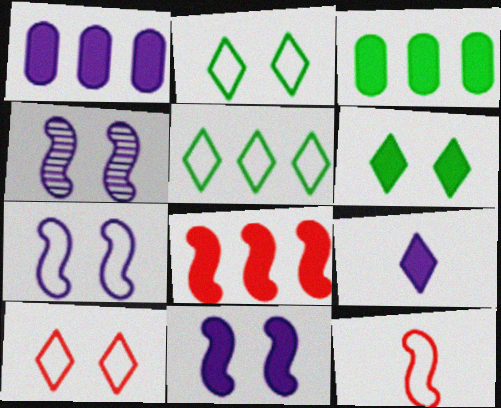[[1, 9, 11], 
[4, 7, 11]]